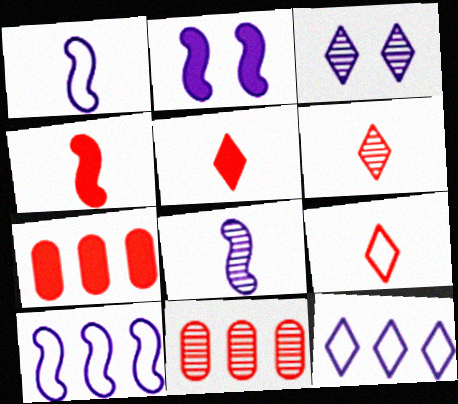[[2, 8, 10], 
[5, 6, 9]]